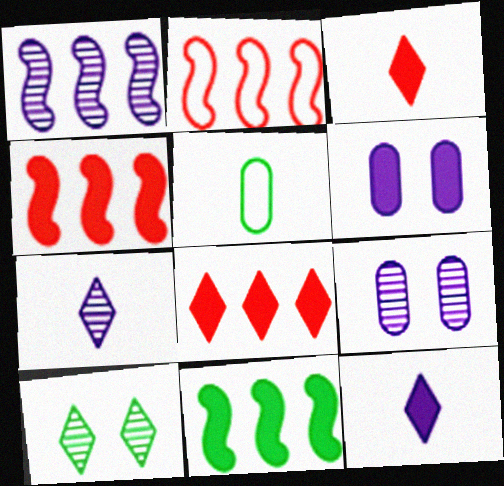[[1, 2, 11], 
[1, 7, 9], 
[3, 6, 11], 
[5, 10, 11]]